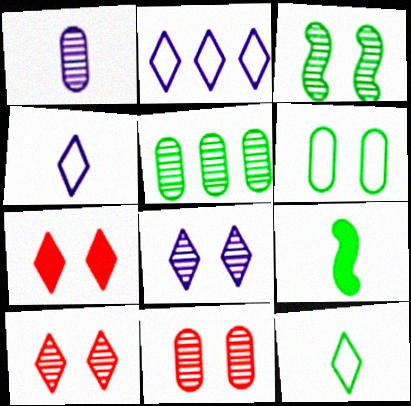[[1, 5, 11], 
[2, 9, 11], 
[3, 8, 11]]